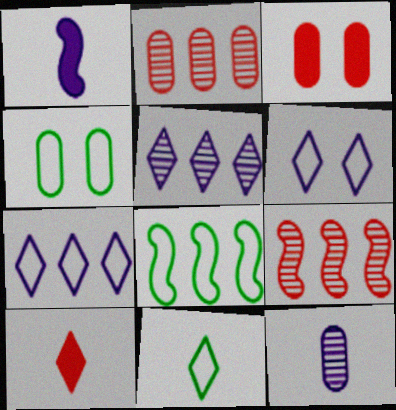[[4, 8, 11]]